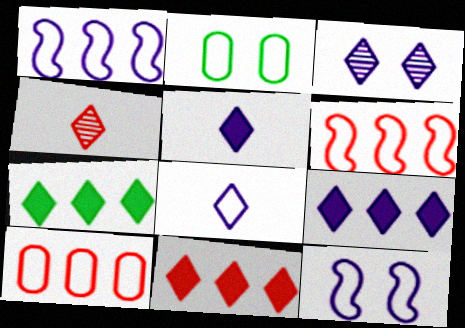[[2, 6, 8], 
[3, 8, 9], 
[7, 9, 11]]